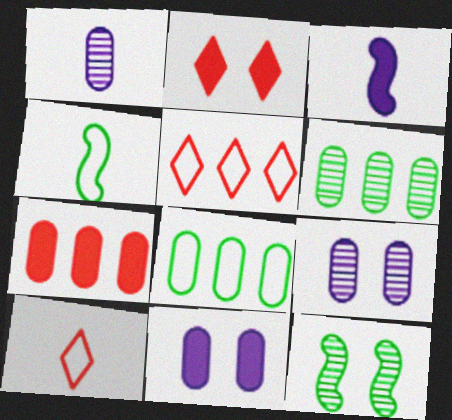[]